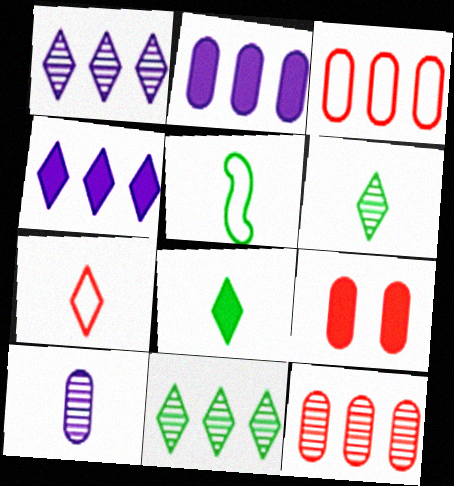[[1, 5, 9]]